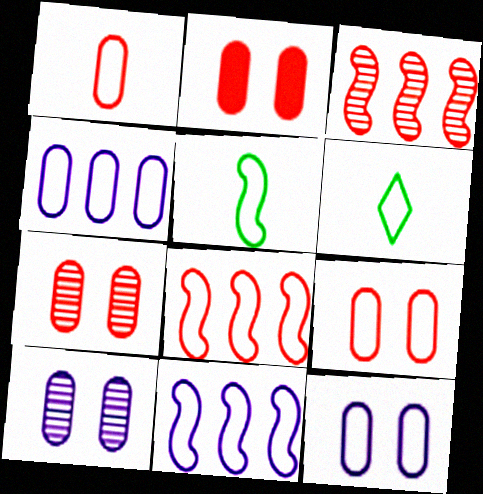[[2, 7, 9], 
[6, 8, 12], 
[6, 9, 11]]